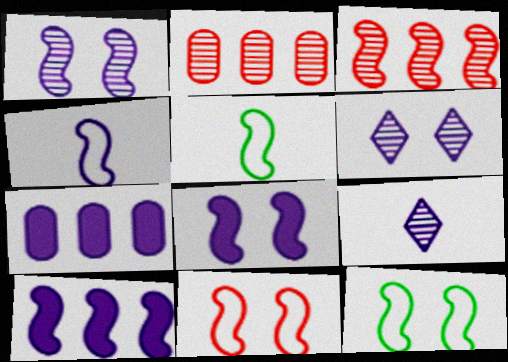[[1, 4, 10], 
[3, 5, 8], 
[4, 6, 7]]